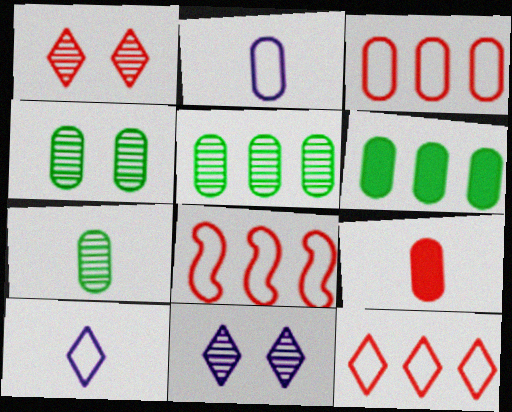[[1, 8, 9], 
[2, 7, 9], 
[3, 8, 12], 
[4, 5, 7]]